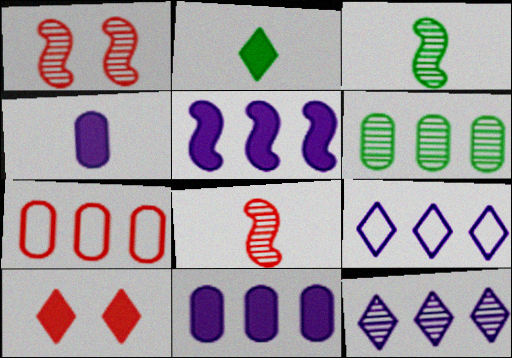[[6, 7, 11], 
[7, 8, 10]]